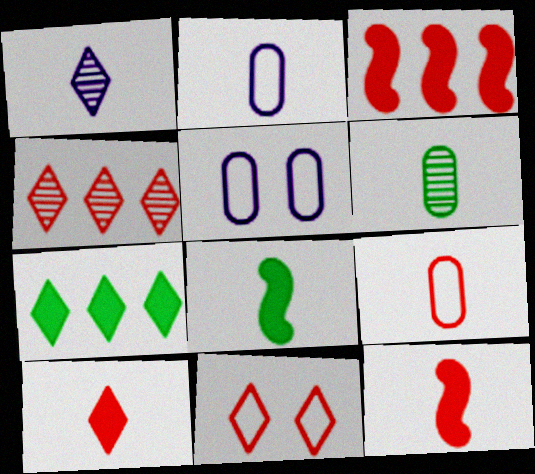[[1, 7, 11], 
[1, 8, 9], 
[4, 5, 8], 
[4, 10, 11]]